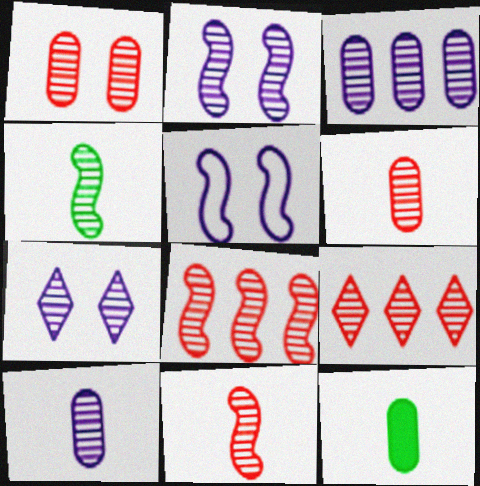[[1, 9, 11], 
[2, 4, 8], 
[5, 9, 12]]